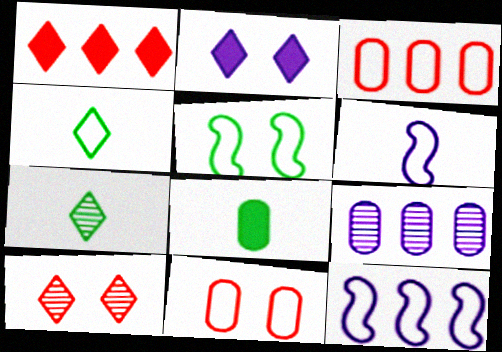[[2, 6, 9], 
[4, 11, 12], 
[8, 9, 11], 
[8, 10, 12]]